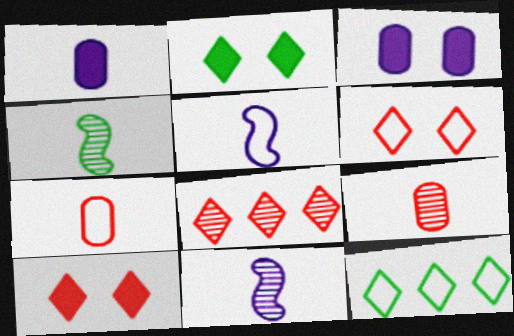[]